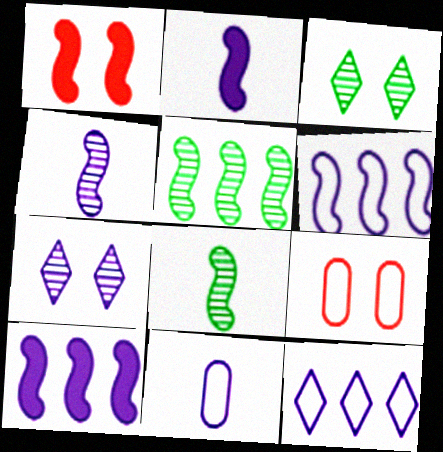[[1, 6, 8], 
[7, 10, 11]]